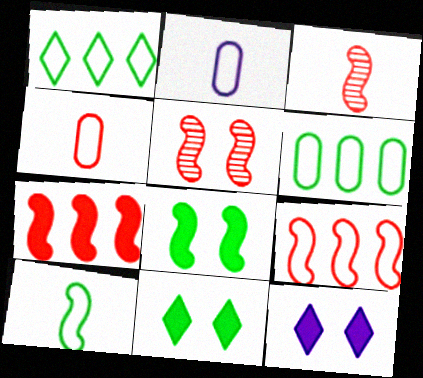[[3, 6, 12]]